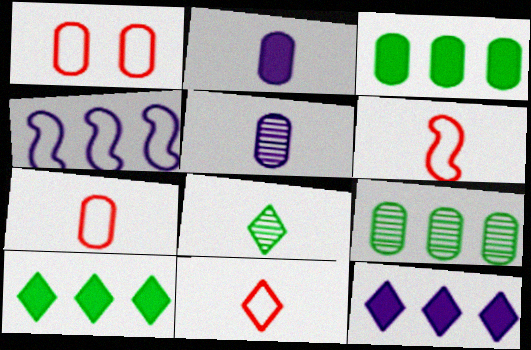[[1, 2, 9], 
[1, 3, 5], 
[2, 6, 8], 
[6, 7, 11]]